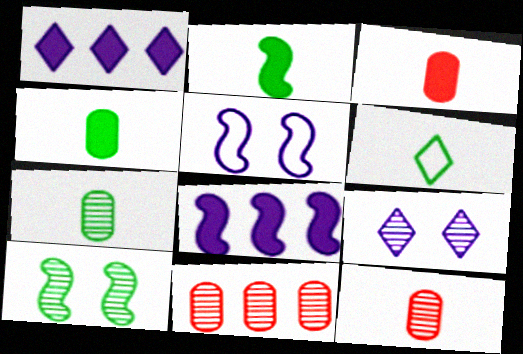[[2, 6, 7]]